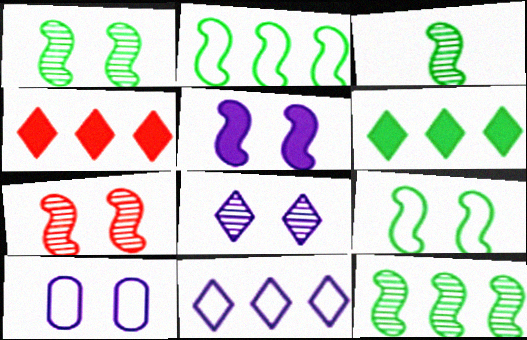[[1, 3, 12], 
[3, 4, 10], 
[5, 7, 9], 
[5, 8, 10]]